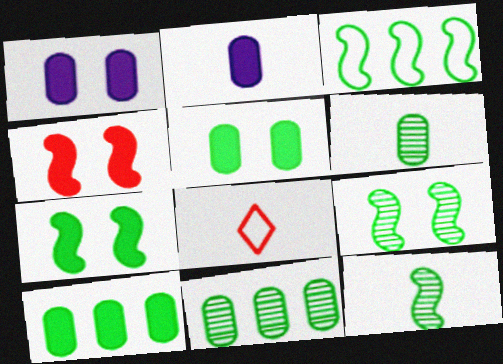[[2, 8, 12], 
[3, 7, 12]]